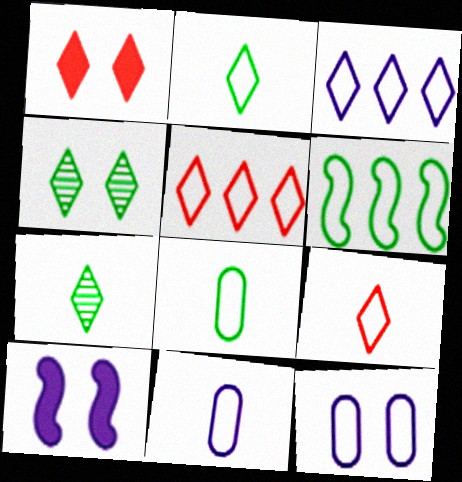[[1, 3, 7], 
[6, 9, 12]]